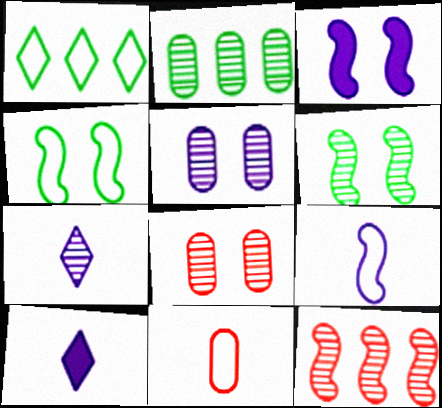[]